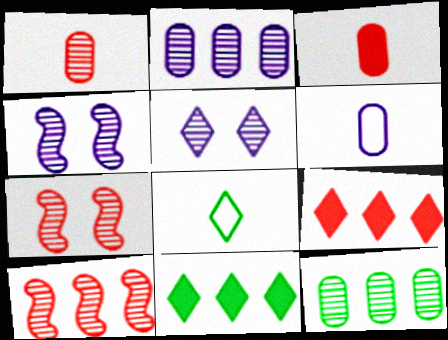[[5, 8, 9], 
[6, 7, 11]]